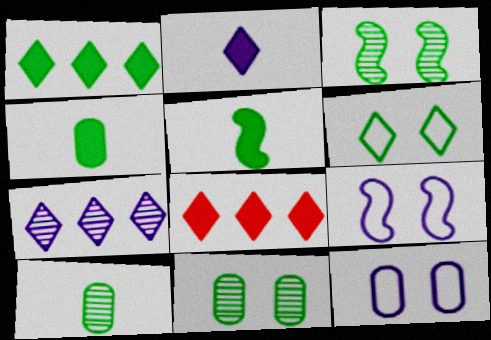[[8, 9, 10]]